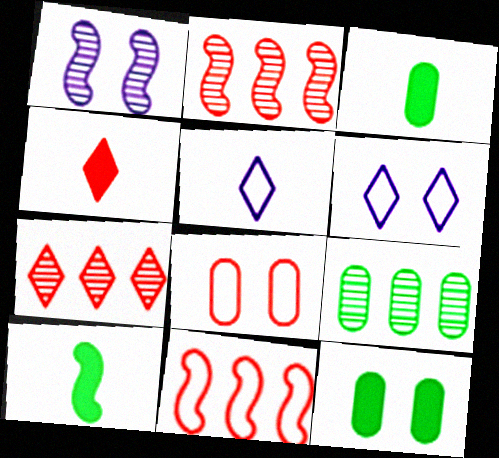[[1, 10, 11], 
[2, 3, 6], 
[2, 4, 8], 
[2, 5, 12]]